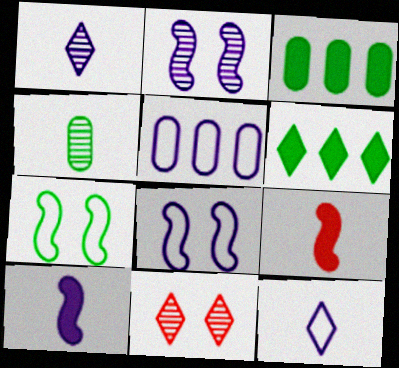[[4, 6, 7], 
[4, 9, 12], 
[5, 8, 12], 
[6, 11, 12]]